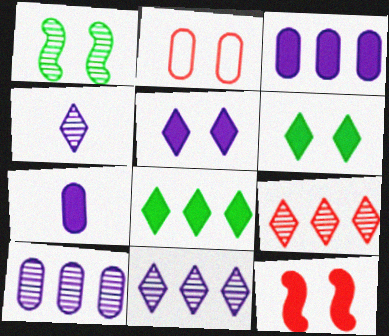[[1, 2, 5], 
[7, 8, 12]]